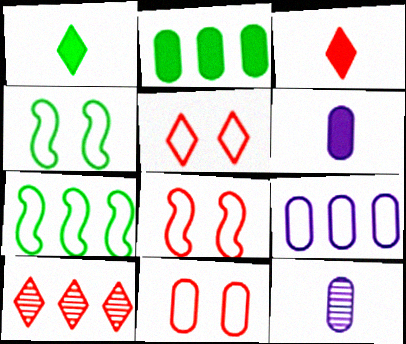[[2, 11, 12], 
[3, 5, 10], 
[4, 6, 10], 
[5, 8, 11]]